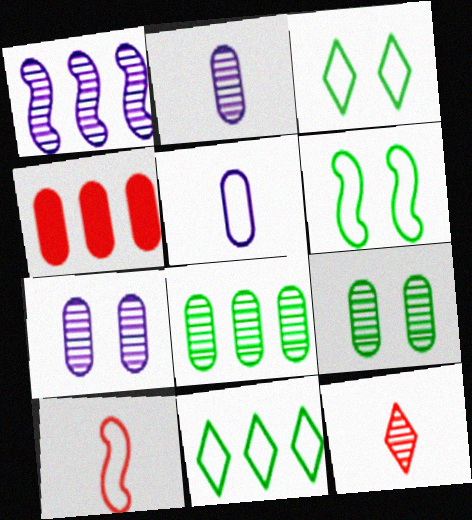[[1, 4, 11], 
[1, 9, 12], 
[4, 5, 9]]